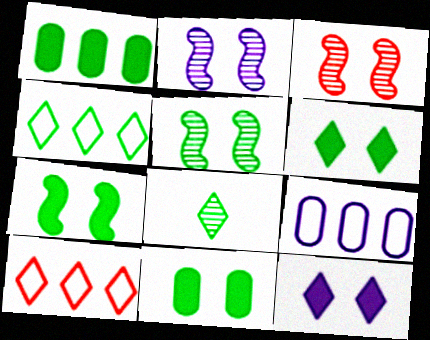[[2, 3, 5], 
[4, 6, 8], 
[6, 7, 11], 
[8, 10, 12]]